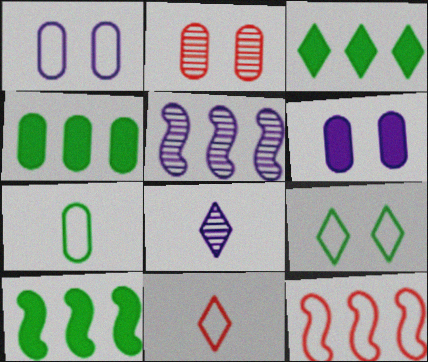[[3, 4, 10], 
[5, 10, 12]]